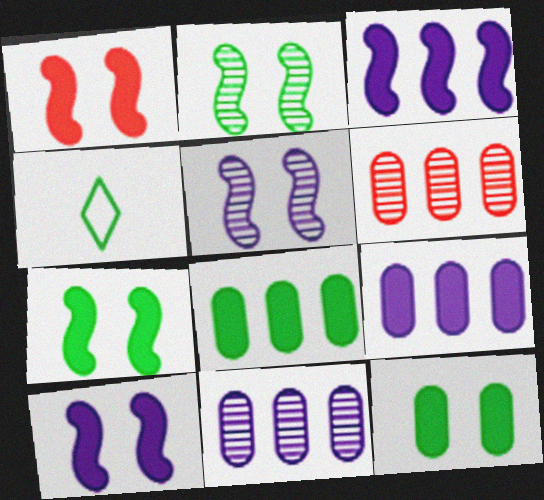[[1, 4, 11], 
[1, 7, 10], 
[2, 4, 8], 
[4, 6, 10]]